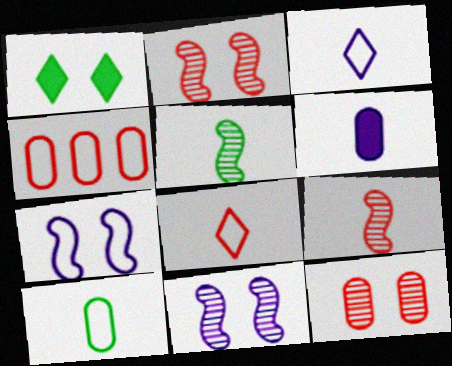[[1, 7, 12], 
[5, 6, 8]]